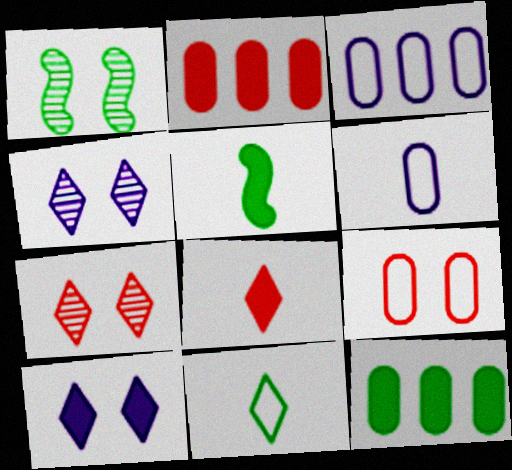[[1, 3, 8], 
[1, 9, 10], 
[1, 11, 12], 
[2, 5, 10], 
[3, 5, 7]]